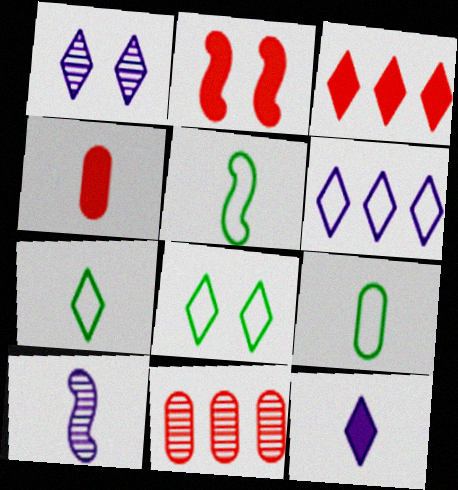[[1, 3, 7], 
[1, 6, 12], 
[2, 3, 4], 
[4, 7, 10], 
[5, 7, 9]]